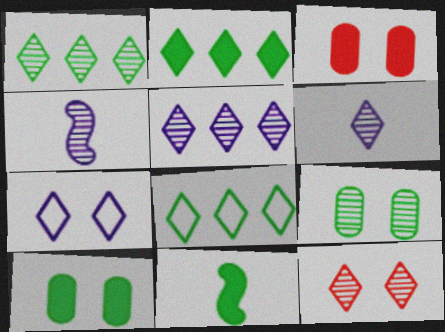[[1, 2, 8], 
[1, 6, 12], 
[2, 10, 11], 
[3, 4, 8], 
[8, 9, 11]]